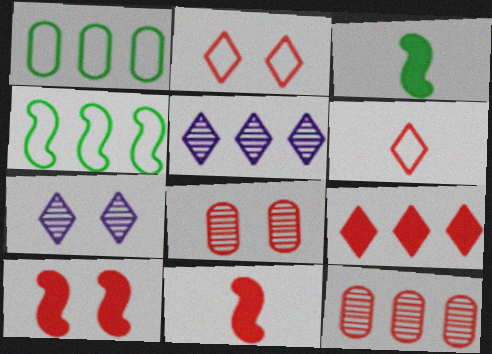[[1, 7, 11], 
[2, 8, 10], 
[2, 11, 12], 
[6, 10, 12]]